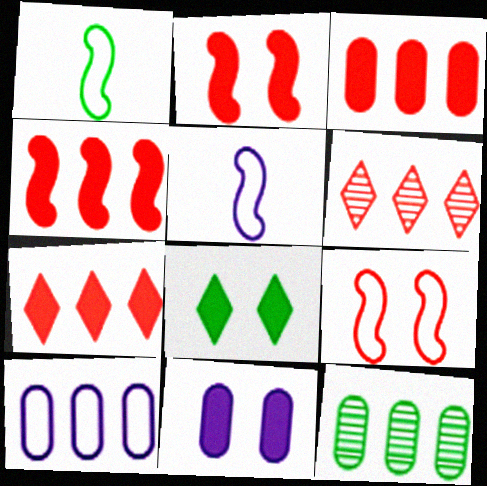[[1, 6, 11], 
[1, 8, 12], 
[2, 8, 11], 
[3, 4, 7], 
[3, 10, 12]]